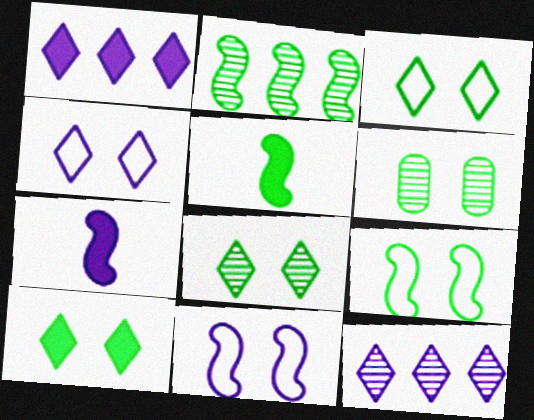[[2, 5, 9], 
[3, 8, 10], 
[6, 9, 10]]